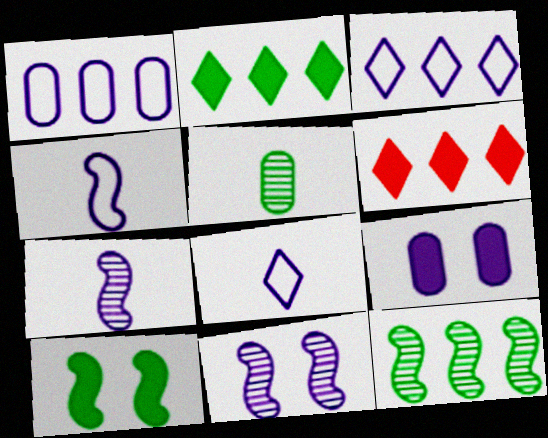[[1, 6, 12], 
[3, 7, 9]]